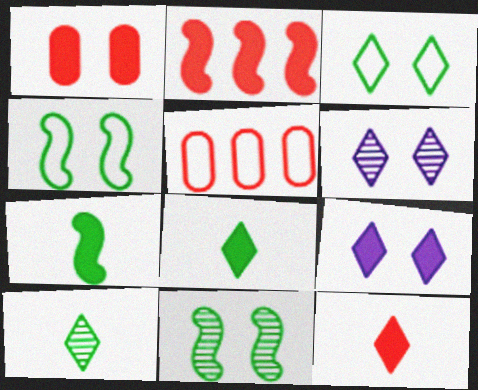[[1, 2, 12], 
[1, 4, 6], 
[5, 6, 7]]